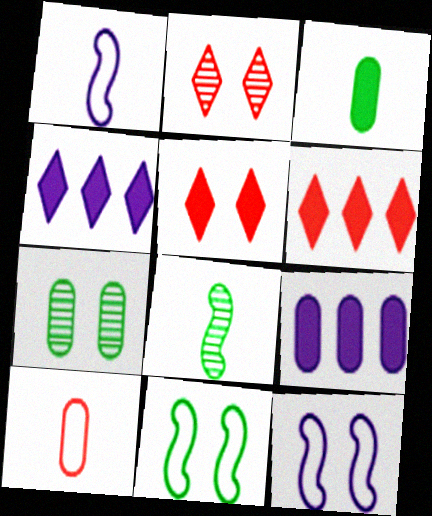[[1, 6, 7], 
[5, 7, 12], 
[7, 9, 10]]